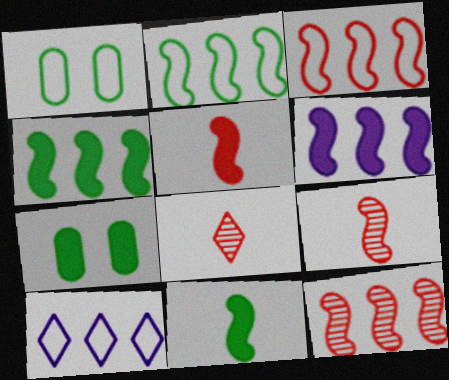[[1, 6, 8], 
[2, 6, 12], 
[7, 9, 10]]